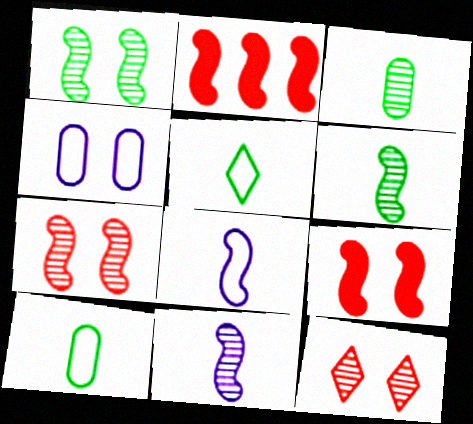[[1, 2, 8]]